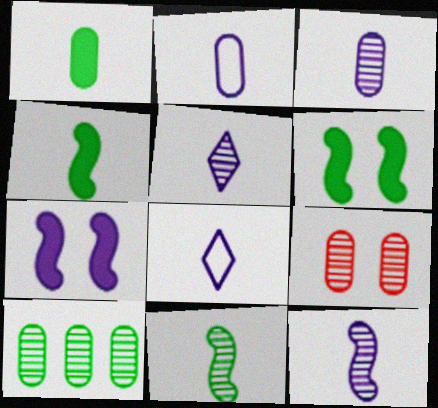[[3, 5, 12], 
[3, 9, 10]]